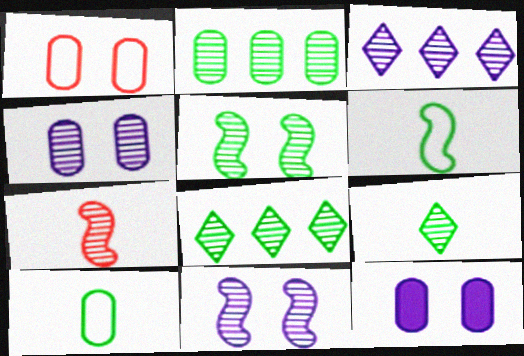[[2, 5, 9], 
[4, 7, 8]]